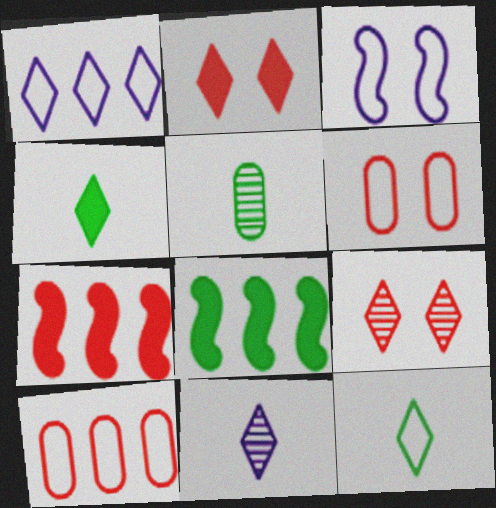[[1, 4, 9], 
[3, 10, 12], 
[6, 8, 11]]